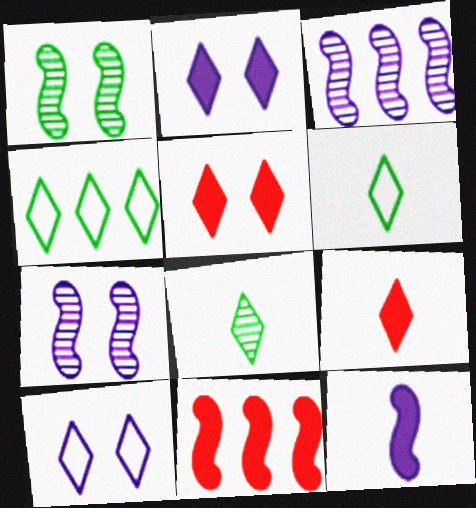[]